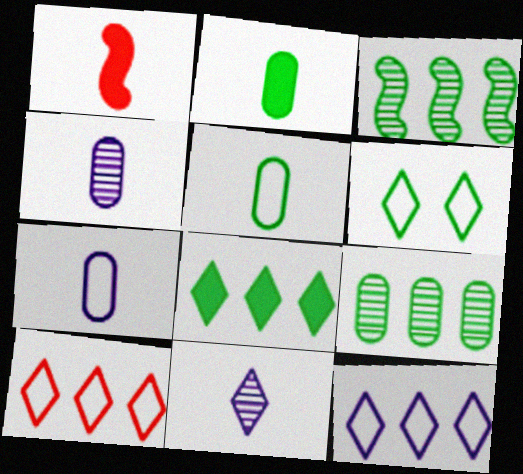[[1, 5, 11], 
[2, 3, 6]]